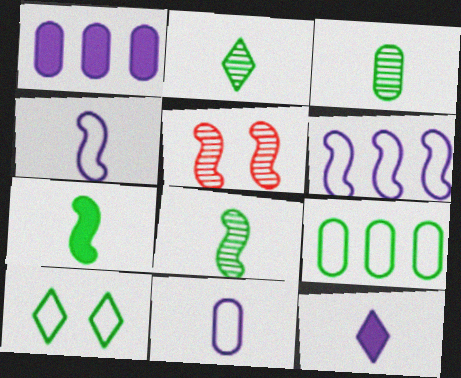[[2, 3, 8], 
[5, 6, 7], 
[5, 9, 12]]